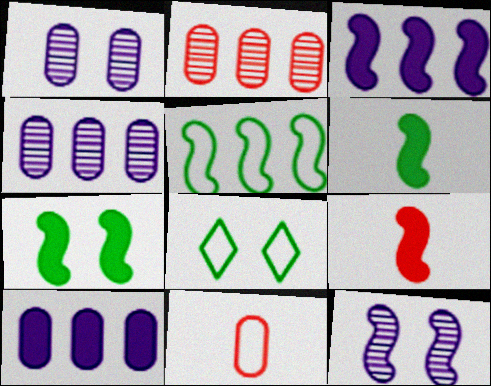[[3, 7, 9], 
[4, 8, 9], 
[5, 9, 12]]